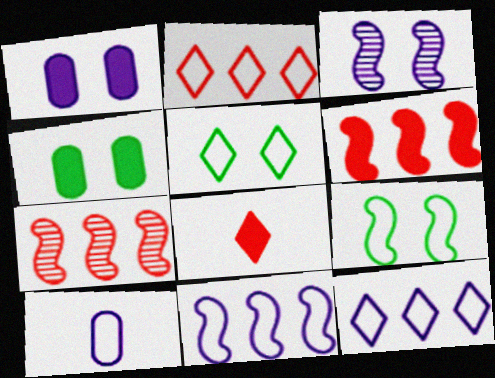[[2, 9, 10]]